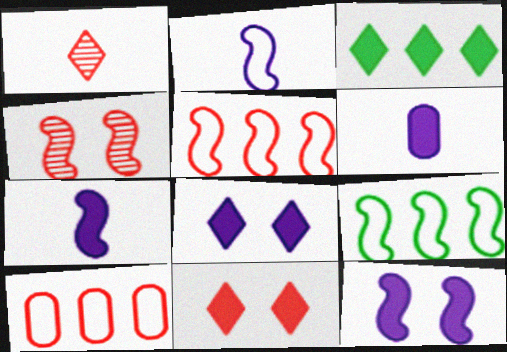[[4, 7, 9]]